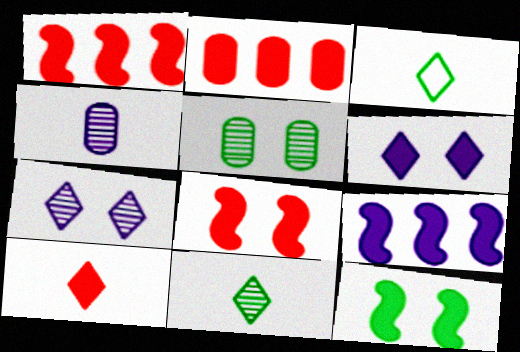[[2, 8, 10]]